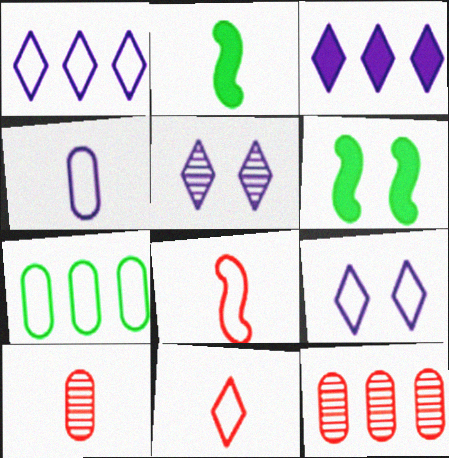[[1, 6, 10], 
[2, 9, 12], 
[7, 8, 9]]